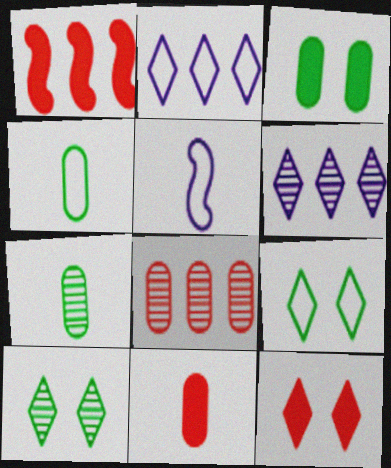[[1, 11, 12]]